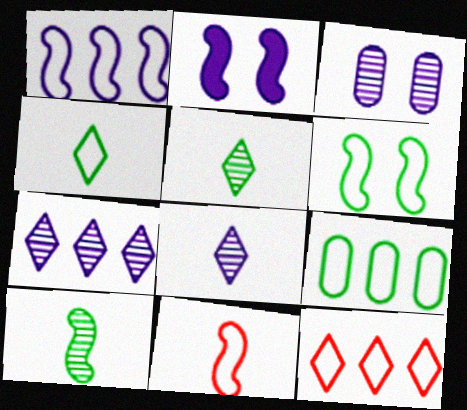[[1, 6, 11], 
[1, 9, 12], 
[4, 6, 9]]